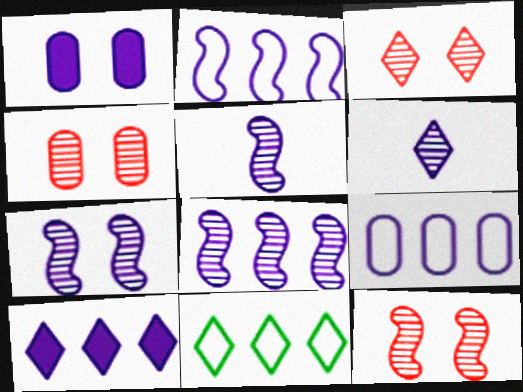[[1, 2, 6], 
[3, 4, 12], 
[5, 7, 8], 
[8, 9, 10]]